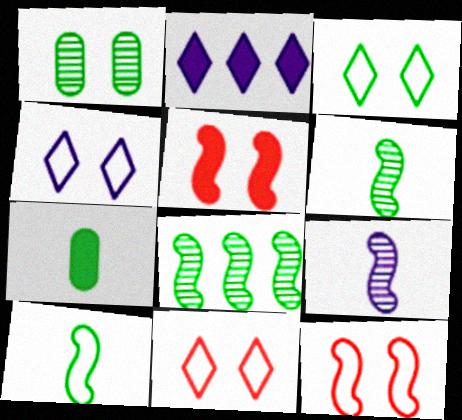[[1, 4, 5], 
[2, 5, 7], 
[3, 4, 11], 
[3, 7, 8]]